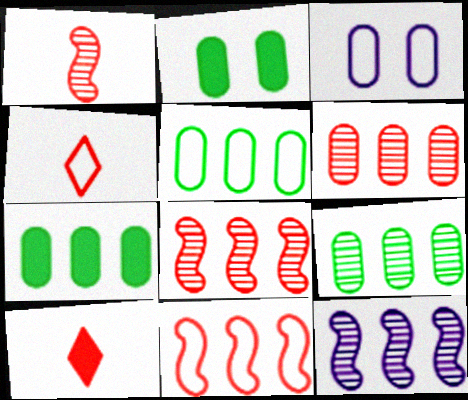[[2, 4, 12], 
[5, 7, 9]]